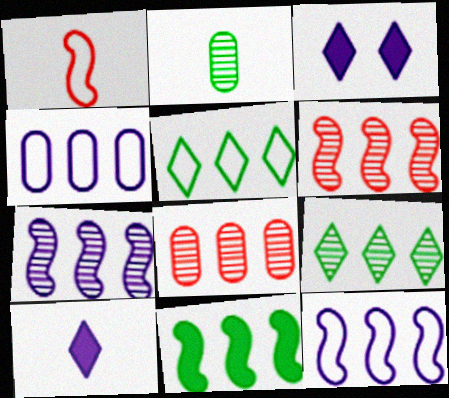[[1, 2, 10], 
[6, 11, 12], 
[7, 8, 9]]